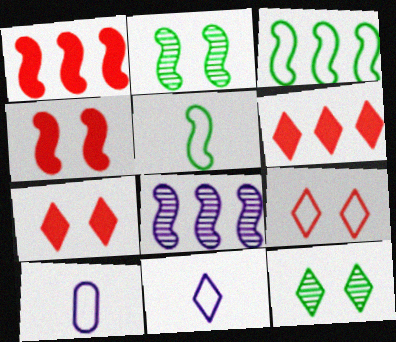[[1, 3, 8], 
[1, 10, 12], 
[2, 6, 10], 
[3, 9, 10], 
[4, 5, 8], 
[6, 11, 12]]